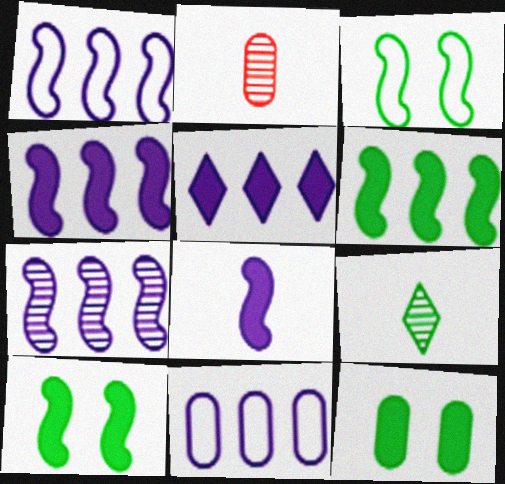[[1, 4, 7], 
[2, 3, 5], 
[2, 11, 12], 
[5, 7, 11]]